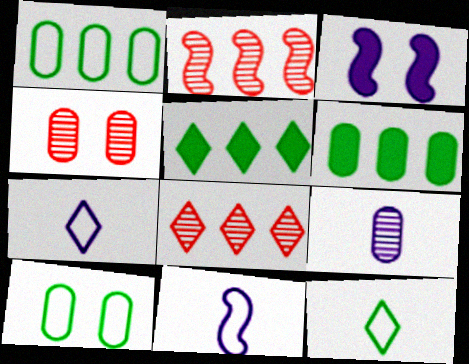[[4, 5, 11]]